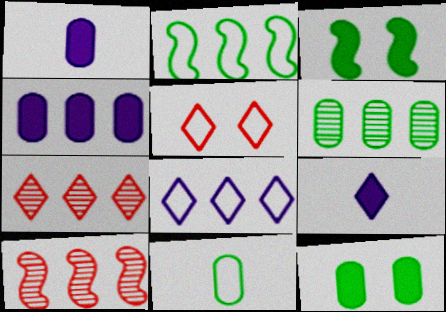[[2, 4, 7], 
[6, 11, 12]]